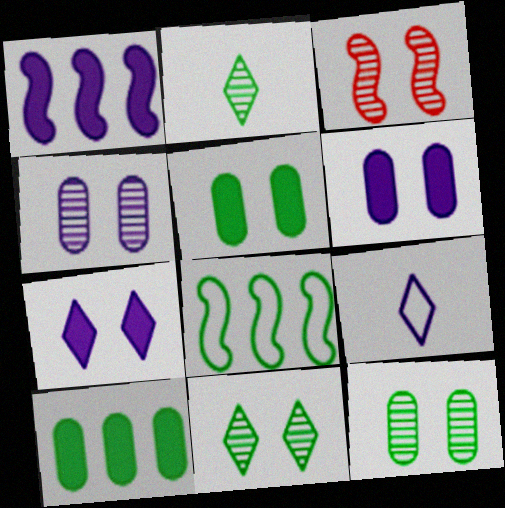[[1, 4, 9], 
[2, 5, 8], 
[3, 4, 11], 
[3, 9, 10]]